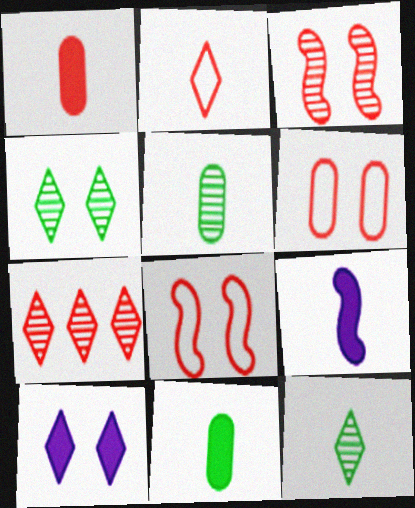[[1, 7, 8], 
[2, 5, 9]]